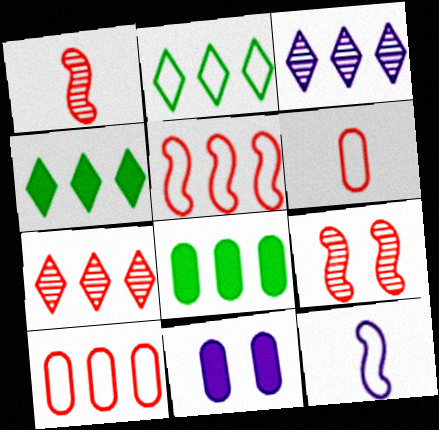[[1, 2, 11], 
[3, 5, 8], 
[3, 11, 12]]